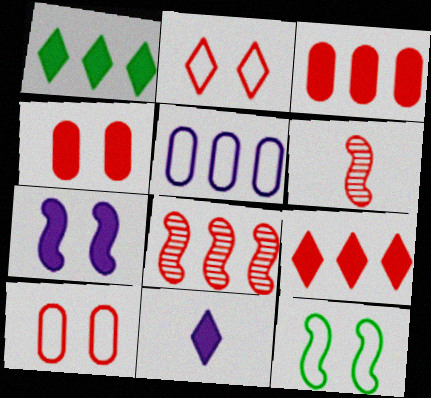[[1, 5, 8], 
[2, 3, 6], 
[6, 9, 10]]